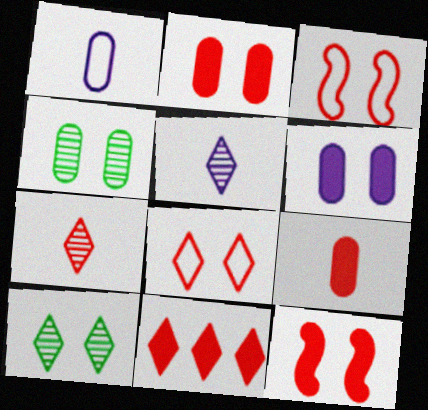[[3, 6, 10], 
[7, 8, 11], 
[9, 11, 12]]